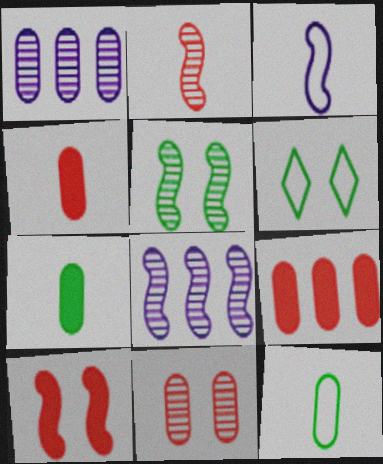[[2, 5, 8], 
[4, 6, 8]]